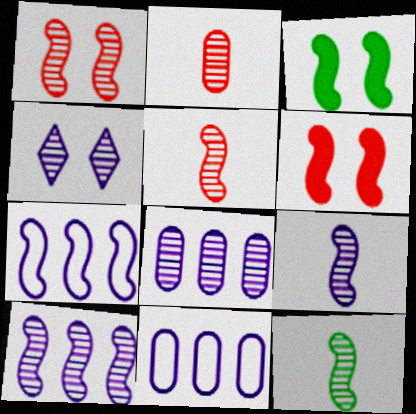[[1, 10, 12], 
[3, 5, 7], 
[4, 8, 9], 
[5, 9, 12], 
[6, 7, 12]]